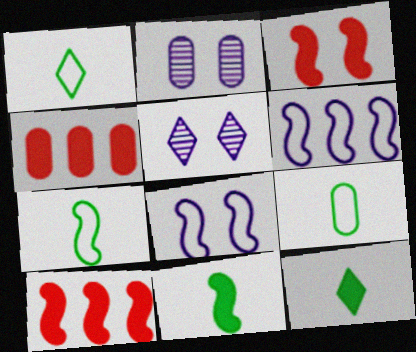[[1, 2, 10], 
[1, 7, 9], 
[2, 4, 9], 
[4, 5, 7], 
[5, 9, 10]]